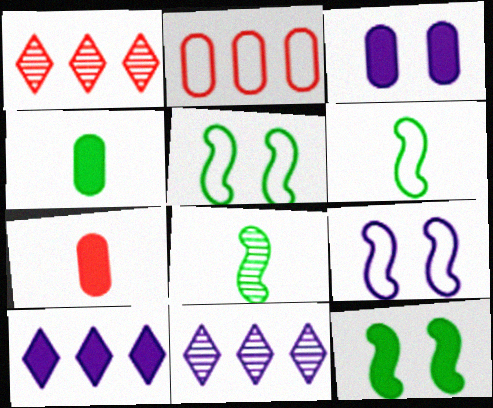[[1, 3, 6], 
[1, 4, 9], 
[5, 7, 11], 
[7, 10, 12]]